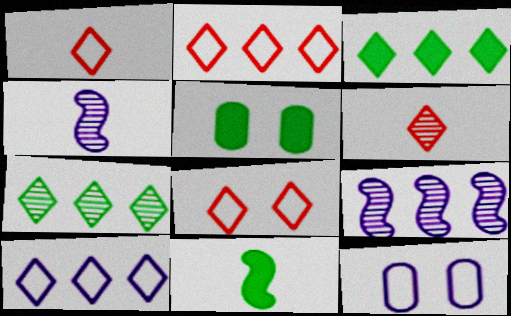[[1, 2, 8], 
[1, 5, 9], 
[2, 4, 5], 
[3, 5, 11]]